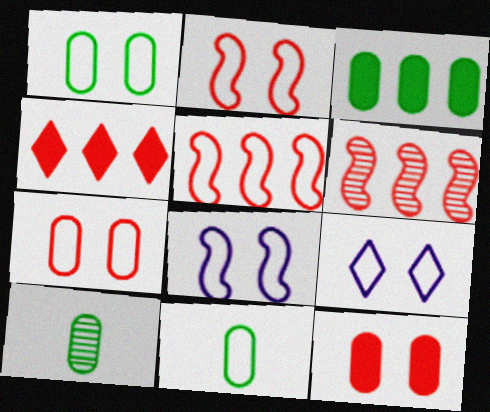[[1, 2, 9], 
[1, 3, 10], 
[4, 8, 10], 
[5, 9, 11]]